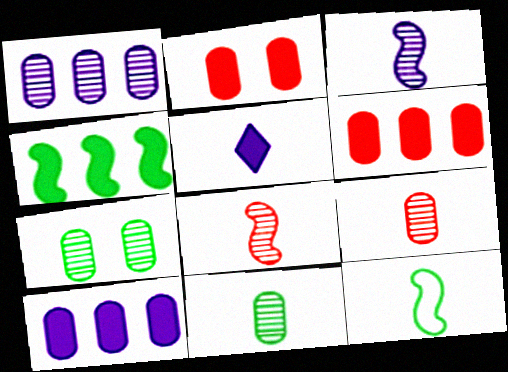[[1, 7, 9], 
[2, 4, 5], 
[5, 9, 12]]